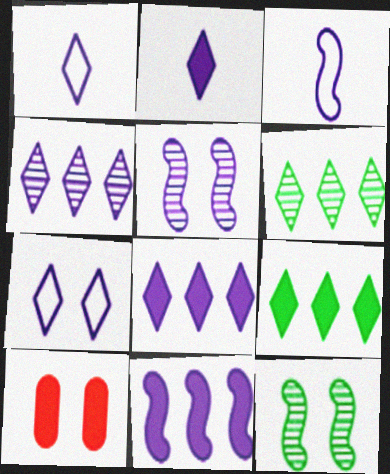[[2, 4, 7], 
[3, 5, 11], 
[3, 6, 10], 
[7, 10, 12]]